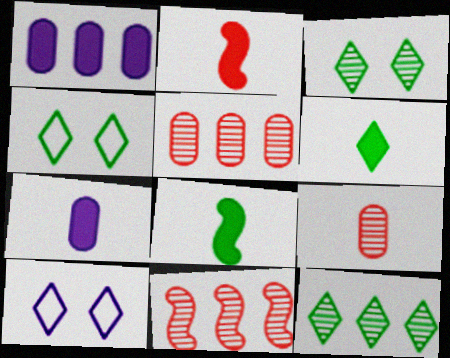[[2, 6, 7], 
[4, 6, 12], 
[4, 7, 11], 
[5, 8, 10]]